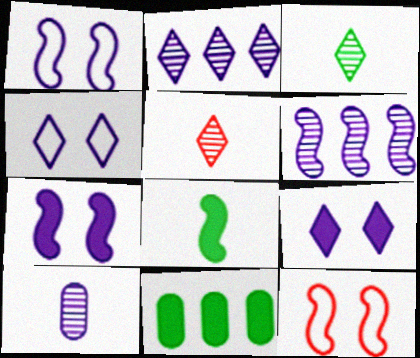[[1, 5, 11], 
[6, 8, 12]]